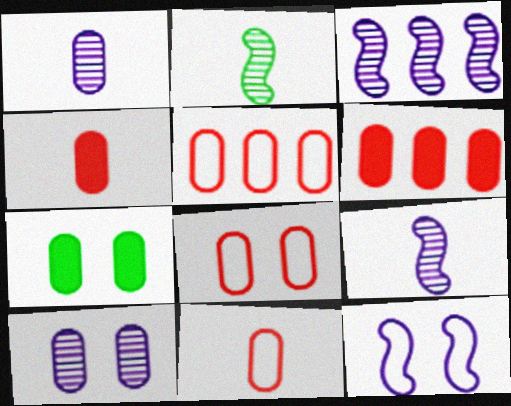[[1, 5, 7], 
[5, 8, 11], 
[7, 8, 10]]